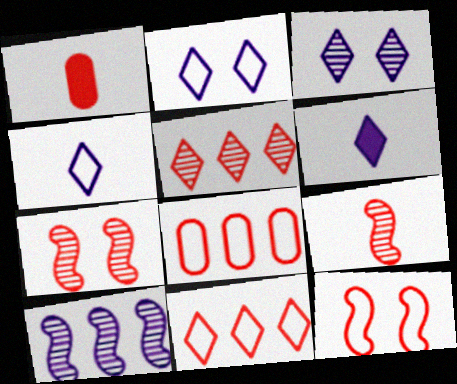[[1, 5, 12], 
[1, 7, 11]]